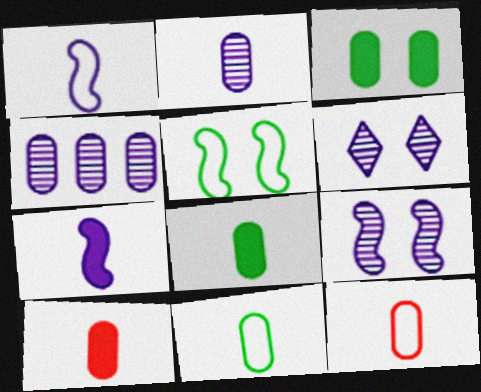[[2, 8, 12], 
[2, 10, 11], 
[3, 4, 12]]